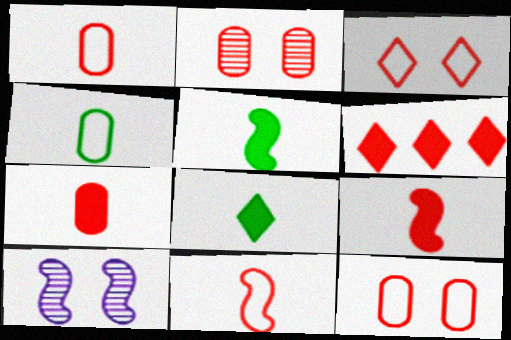[[2, 6, 11], 
[4, 6, 10]]